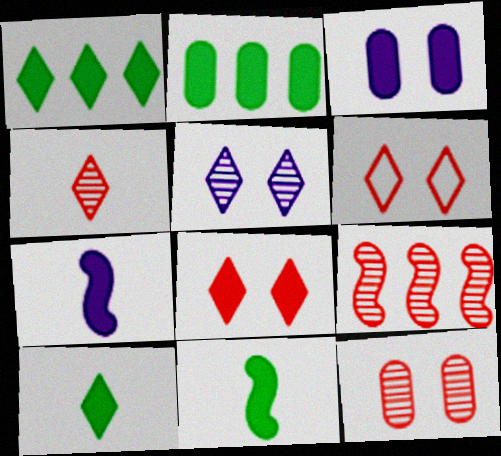[[2, 7, 8], 
[4, 9, 12]]